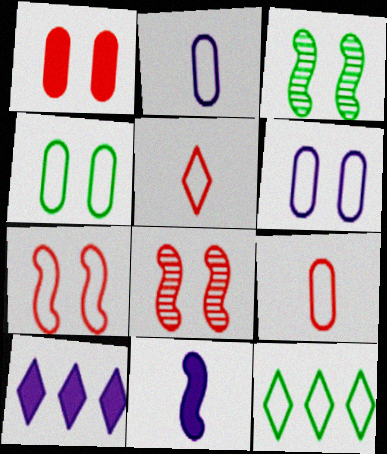[[2, 7, 12], 
[3, 9, 10]]